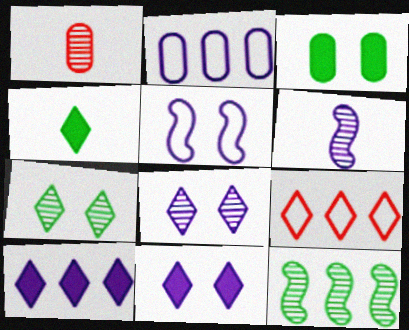[[1, 2, 3], 
[1, 8, 12], 
[2, 6, 11], 
[3, 6, 9], 
[4, 8, 9]]